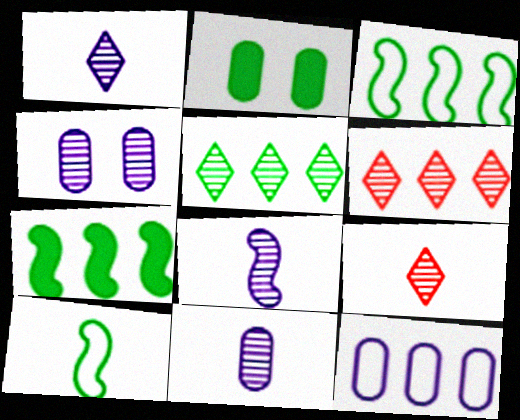[[1, 8, 11], 
[2, 5, 10], 
[6, 7, 12]]